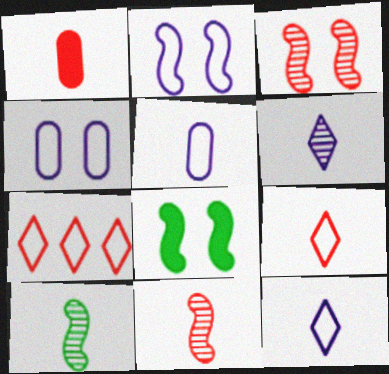[[1, 3, 7], 
[1, 9, 11], 
[1, 10, 12], 
[2, 3, 8]]